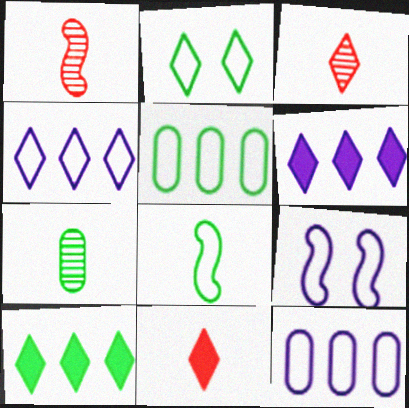[[2, 3, 6], 
[2, 5, 8]]